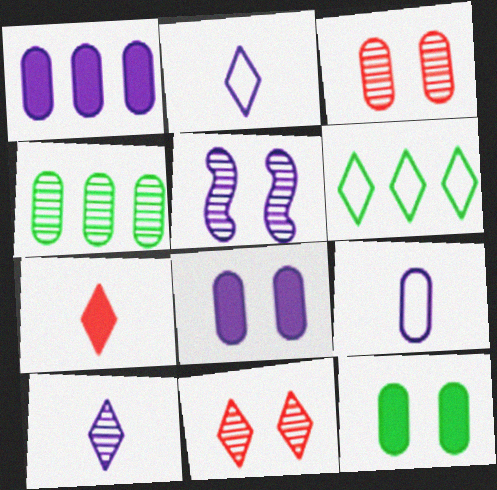[[1, 2, 5]]